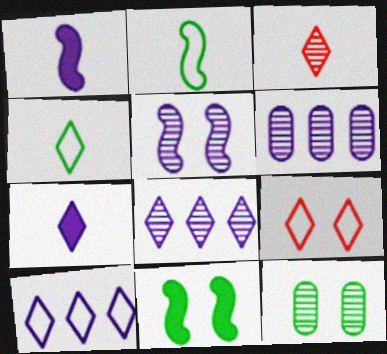[[3, 4, 7], 
[4, 9, 10]]